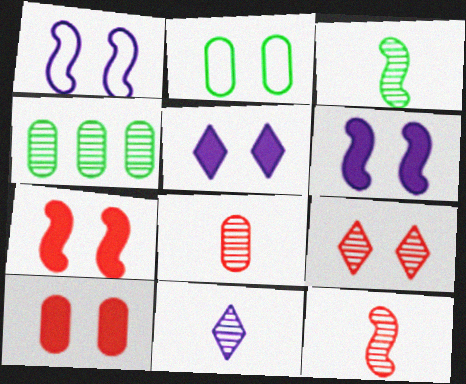[[2, 6, 9], 
[3, 8, 11]]